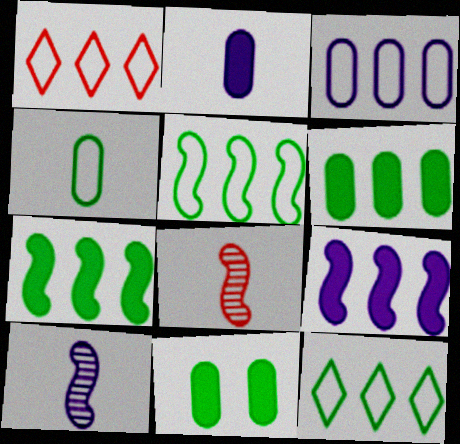[[1, 3, 5], 
[1, 10, 11]]